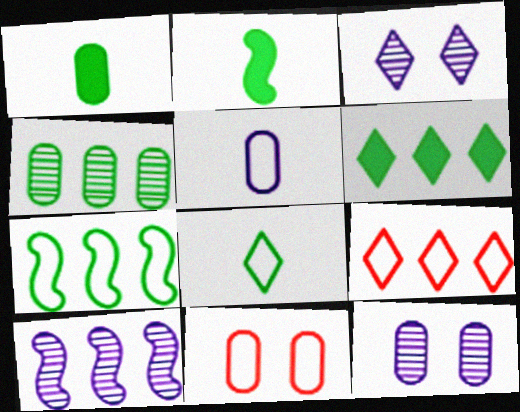[[2, 9, 12], 
[4, 6, 7]]